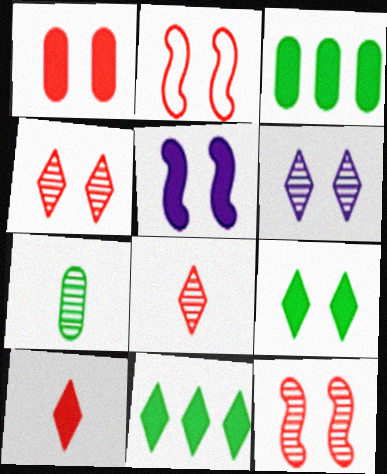[[1, 2, 4], 
[1, 5, 9], 
[3, 5, 10]]